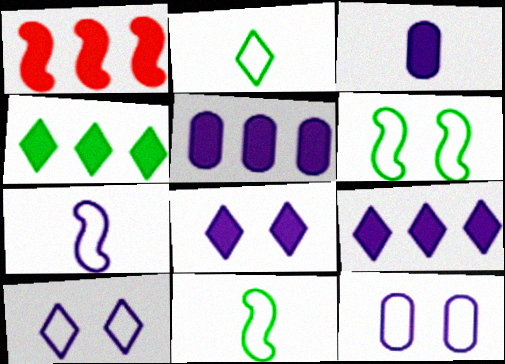[[1, 4, 5]]